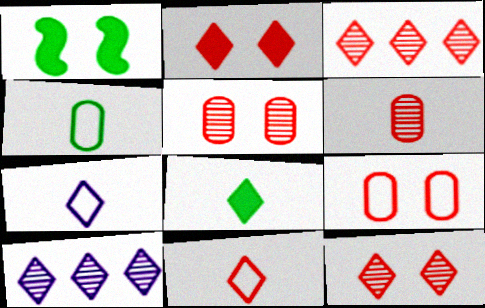[[2, 3, 11]]